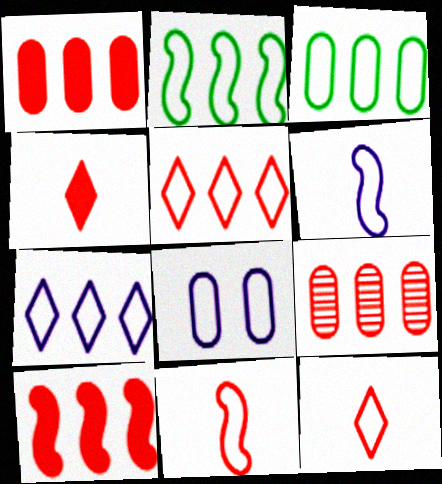[[2, 8, 12], 
[5, 9, 10], 
[6, 7, 8]]